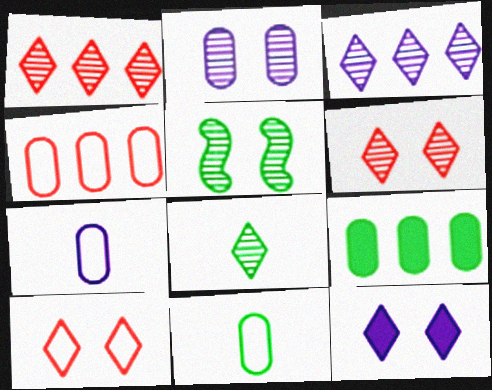[[2, 5, 6], 
[3, 6, 8]]